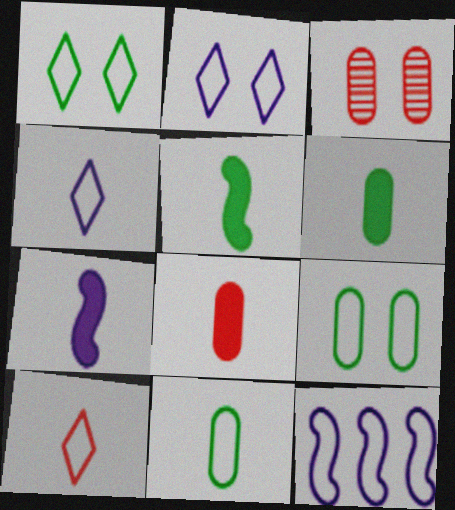[[9, 10, 12]]